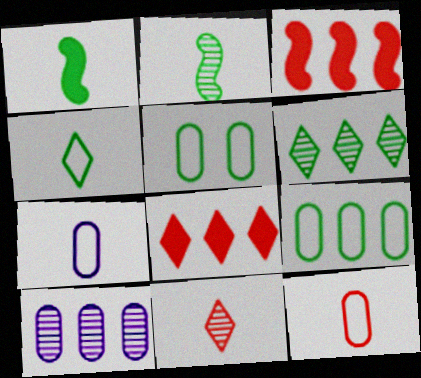[[1, 5, 6], 
[1, 7, 11]]